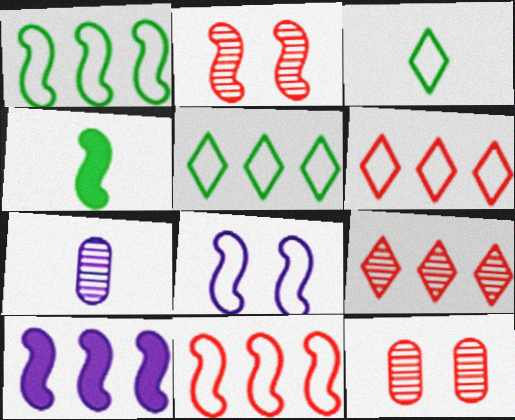[[3, 10, 12]]